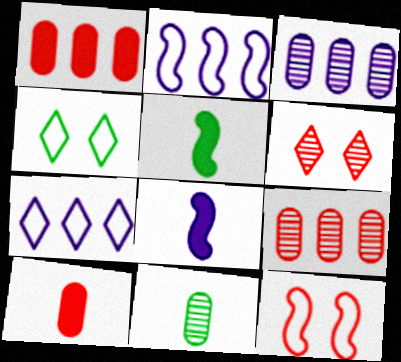[[4, 8, 9]]